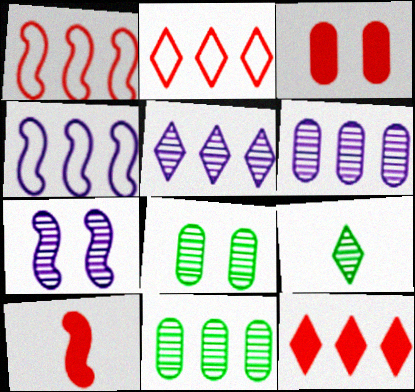[[3, 4, 9], 
[3, 10, 12], 
[4, 11, 12]]